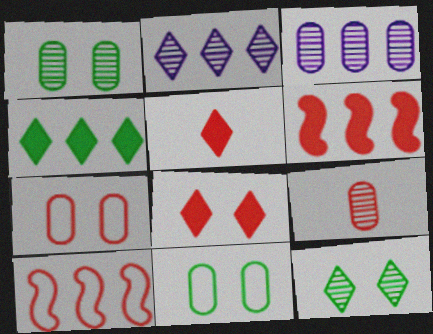[[1, 3, 9], 
[3, 4, 10], 
[8, 9, 10]]